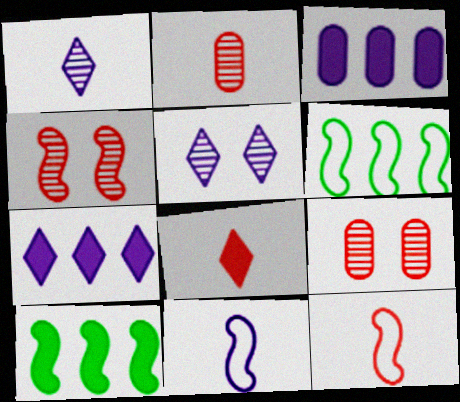[[2, 8, 12], 
[3, 5, 11], 
[4, 10, 11]]